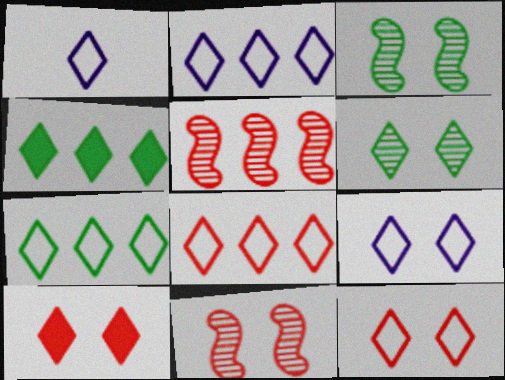[[1, 2, 9], 
[1, 7, 12], 
[2, 7, 8], 
[6, 9, 10]]